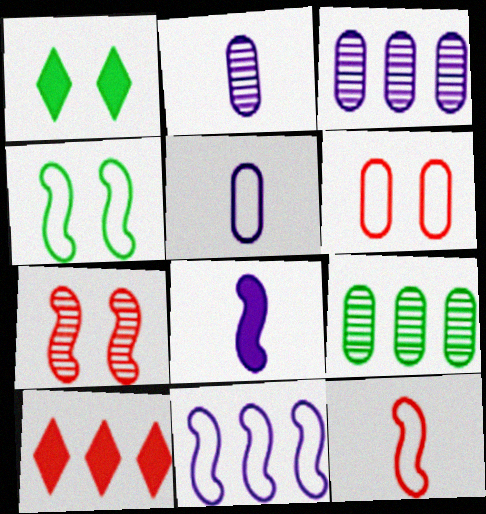[[1, 3, 12], 
[2, 4, 10], 
[4, 11, 12], 
[9, 10, 11]]